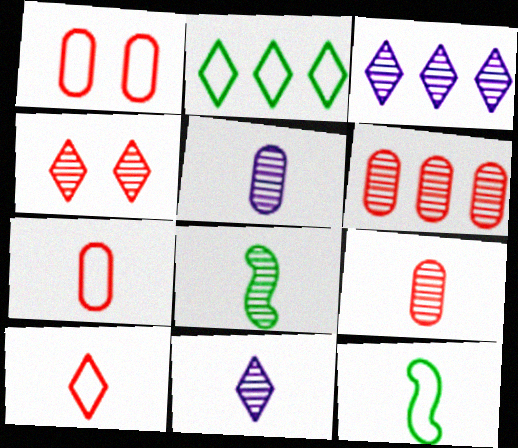[[8, 9, 11]]